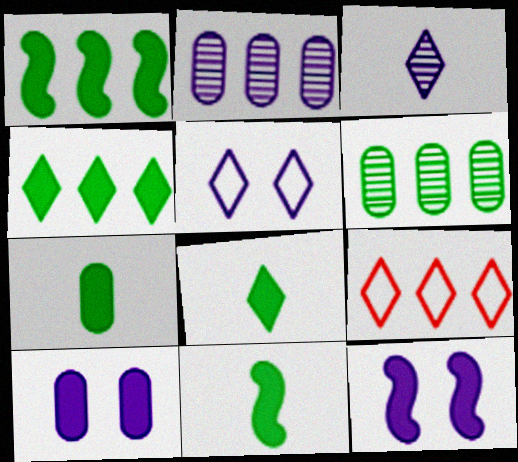[[1, 2, 9], 
[7, 8, 11]]